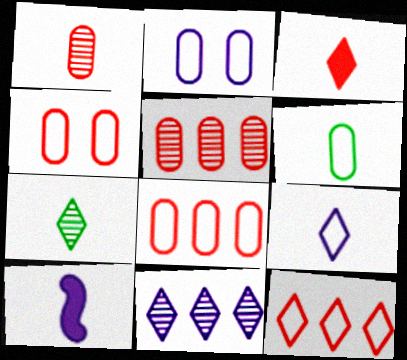[[2, 6, 8], 
[2, 10, 11], 
[3, 7, 9]]